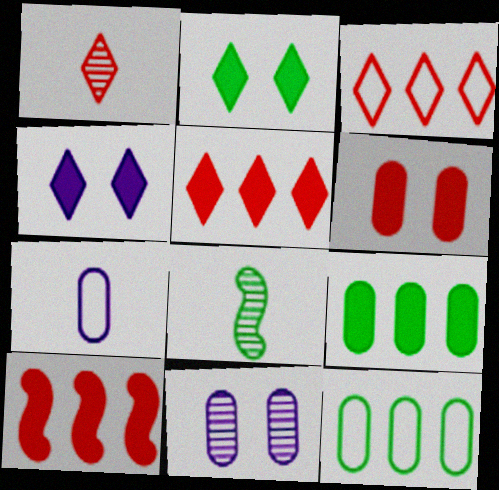[[2, 8, 12]]